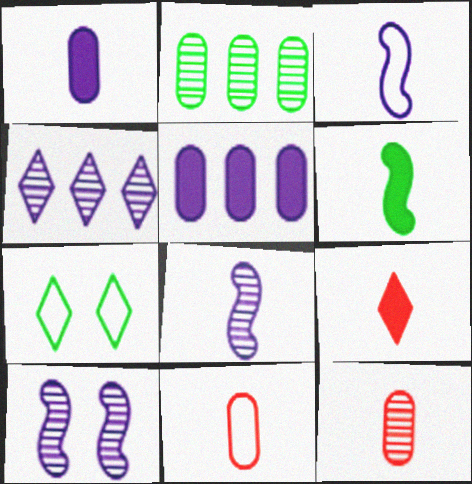[[1, 6, 9], 
[2, 6, 7], 
[4, 7, 9]]